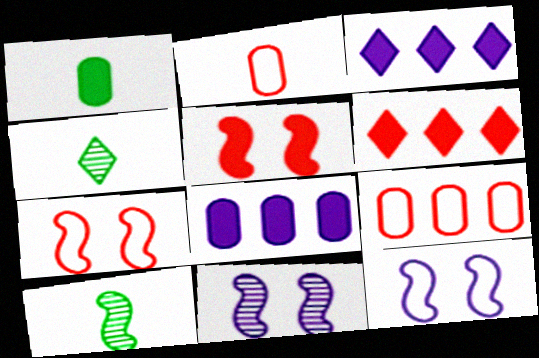[[1, 3, 5], 
[4, 7, 8]]